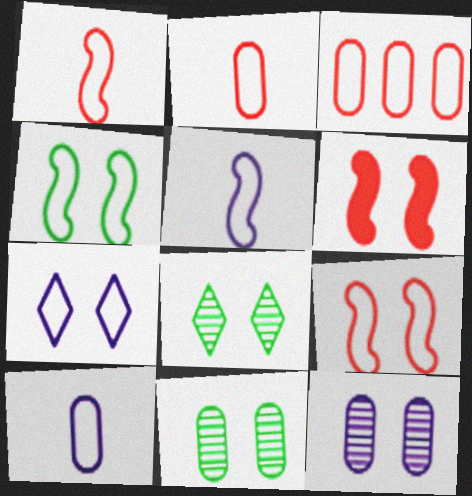[[6, 7, 11]]